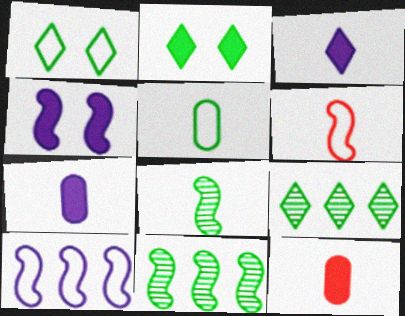[[2, 5, 11], 
[4, 6, 11]]